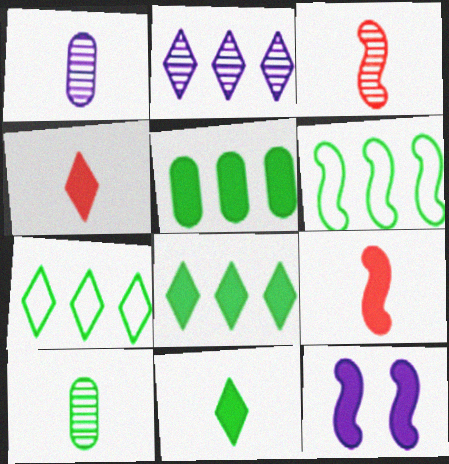[[3, 6, 12], 
[4, 5, 12]]